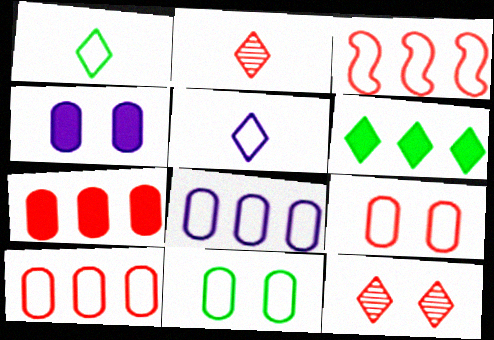[[3, 5, 11], 
[5, 6, 12]]